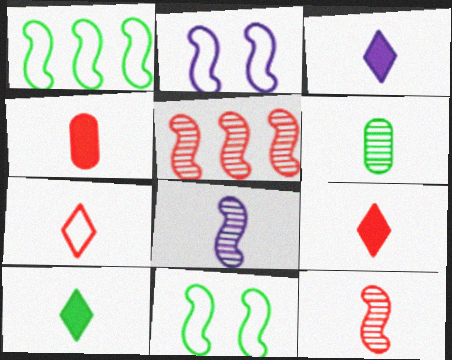[[3, 9, 10], 
[4, 7, 12]]